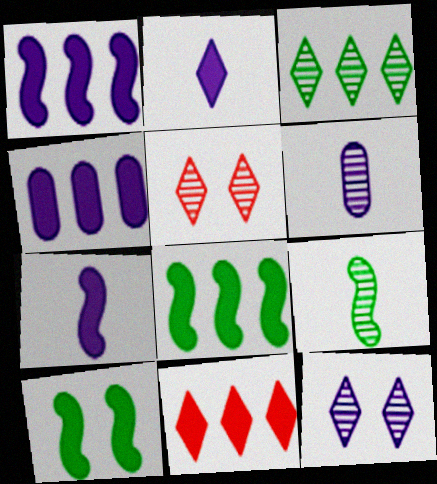[[4, 8, 11]]